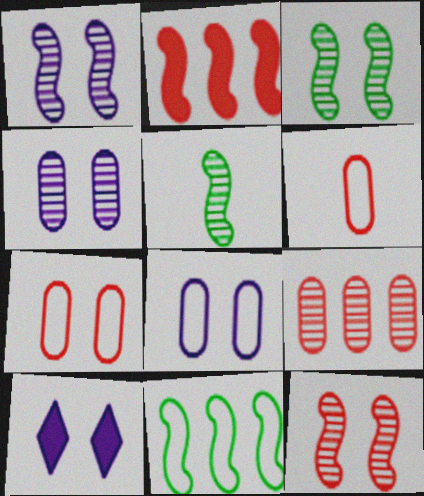[[1, 3, 12], 
[1, 8, 10], 
[3, 7, 10]]